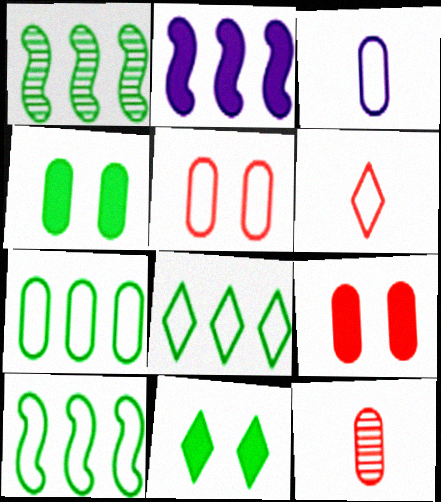[[3, 5, 7], 
[7, 8, 10]]